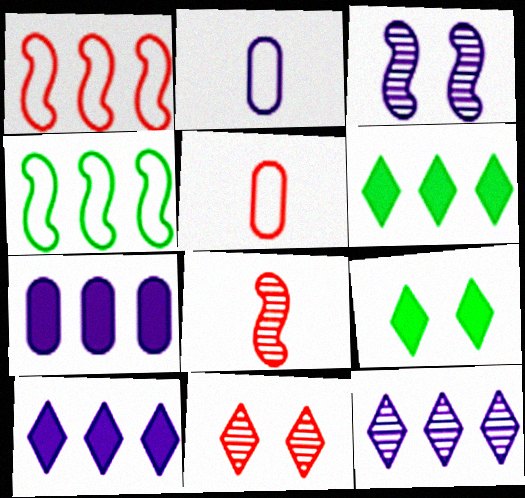[[2, 3, 10], 
[3, 5, 6]]